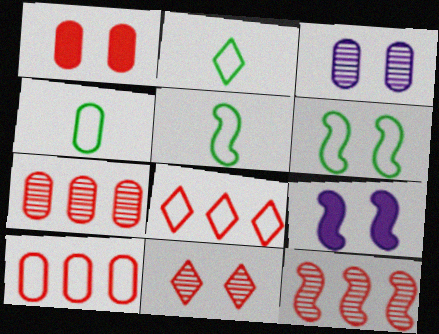[[2, 4, 5], 
[2, 7, 9], 
[5, 9, 12]]